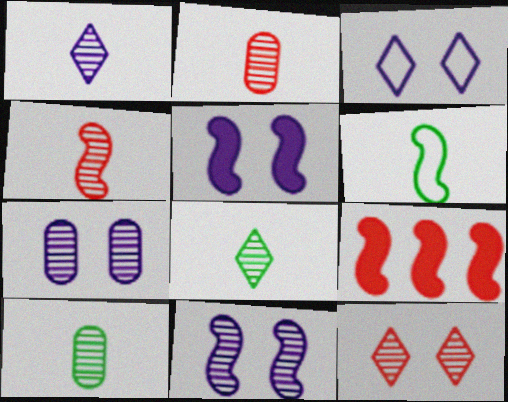[[1, 4, 10], 
[3, 5, 7], 
[3, 9, 10], 
[6, 9, 11]]